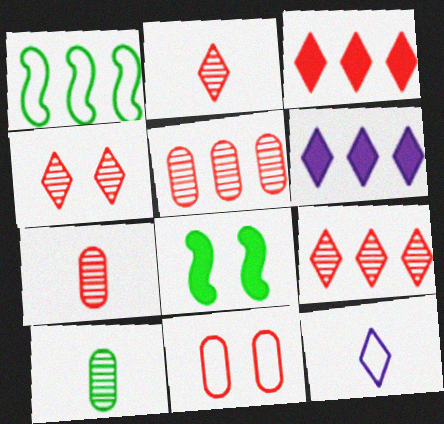[[1, 5, 6], 
[1, 11, 12], 
[2, 4, 9], 
[5, 8, 12]]